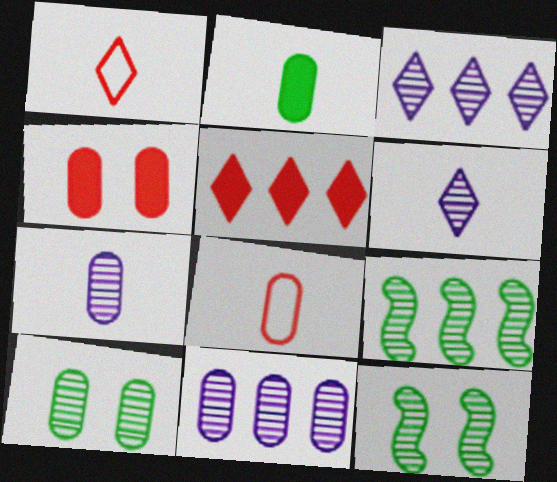[[2, 7, 8]]